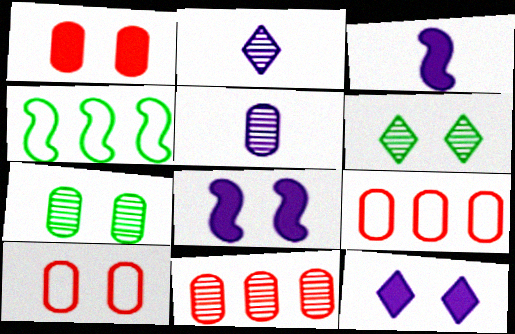[[1, 2, 4], 
[3, 6, 9], 
[5, 7, 11], 
[6, 8, 10]]